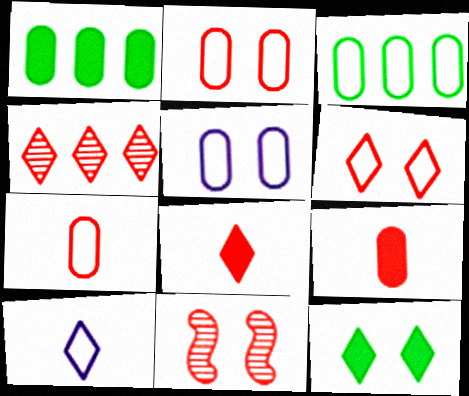[[1, 10, 11], 
[3, 5, 7], 
[4, 6, 8], 
[4, 10, 12], 
[5, 11, 12]]